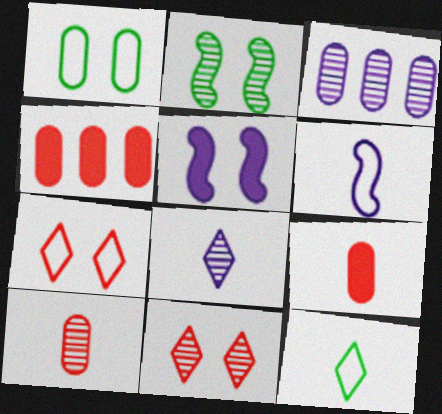[[1, 3, 9], 
[1, 5, 11]]